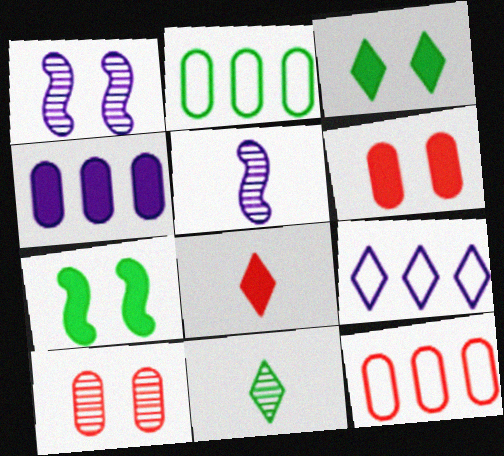[[1, 2, 8], 
[2, 7, 11], 
[3, 5, 12], 
[4, 7, 8]]